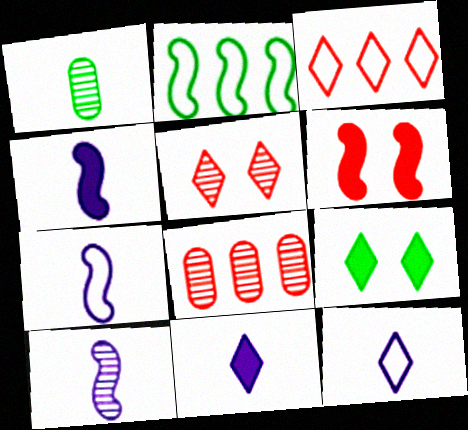[[1, 2, 9], 
[2, 6, 10], 
[4, 7, 10], 
[7, 8, 9]]